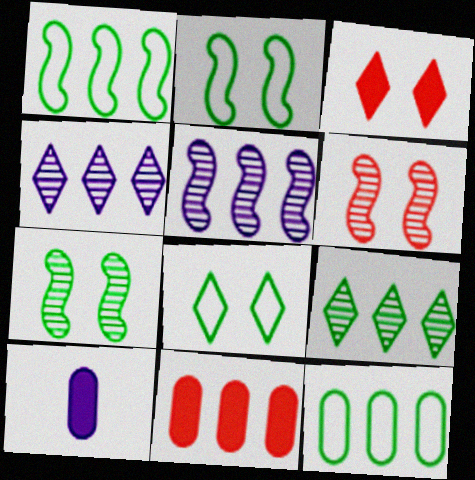[[1, 4, 11]]